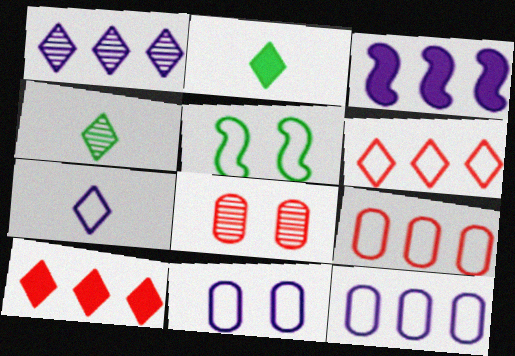[[1, 3, 12], 
[5, 7, 9]]